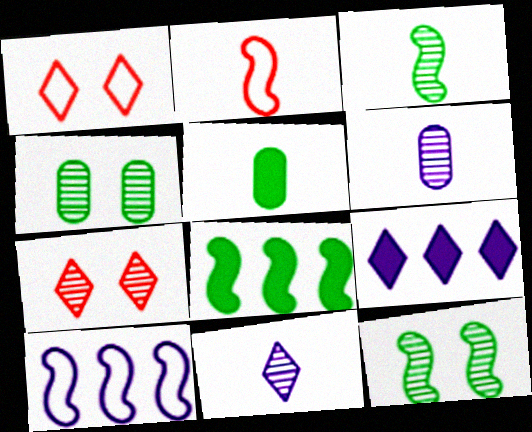[[1, 6, 8], 
[2, 4, 9], 
[2, 5, 11], 
[5, 7, 10]]